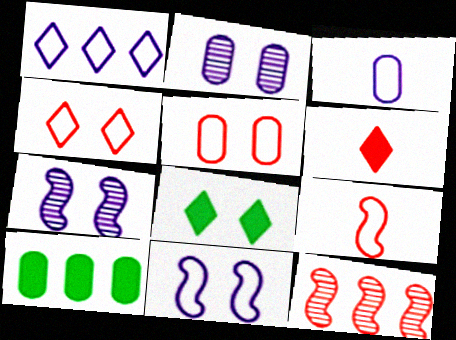[[1, 3, 11], 
[1, 10, 12], 
[3, 8, 12], 
[5, 6, 12], 
[5, 7, 8]]